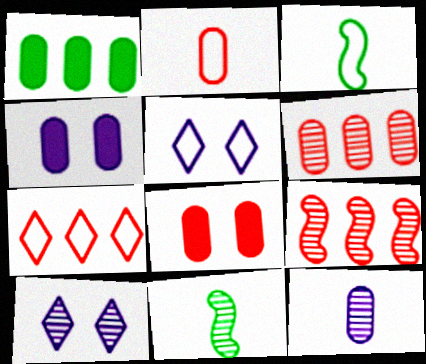[[2, 6, 8], 
[4, 7, 11], 
[6, 10, 11]]